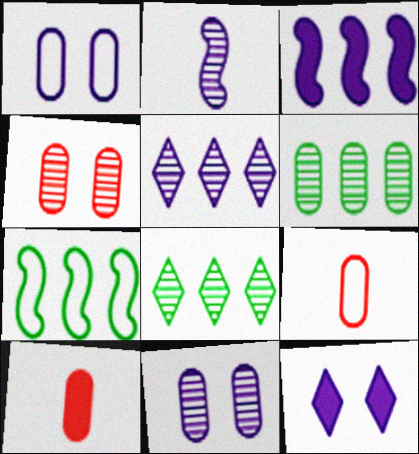[[1, 6, 10], 
[2, 4, 8], 
[2, 5, 11]]